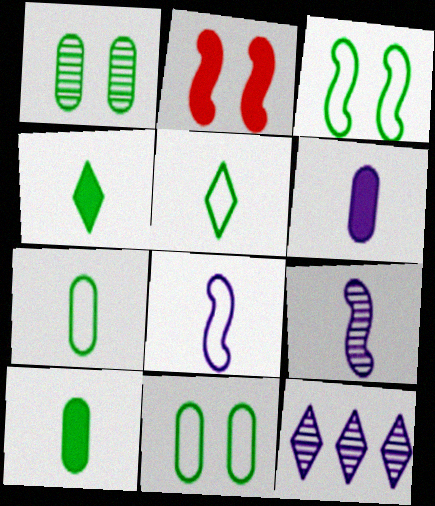[[2, 7, 12]]